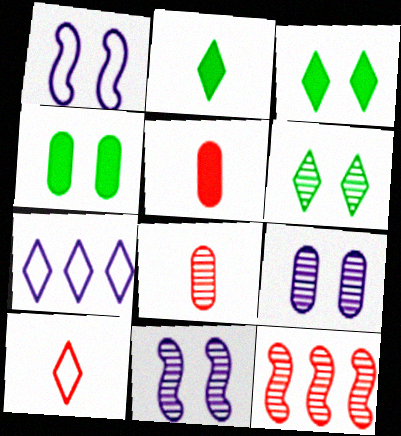[]